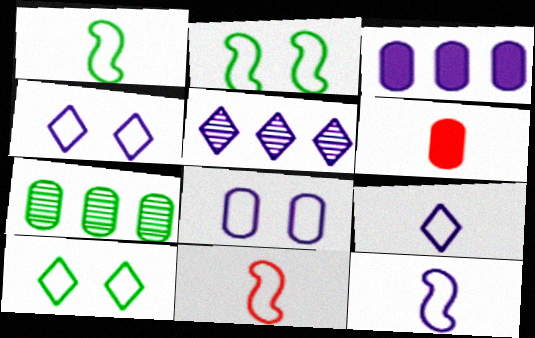[[1, 11, 12], 
[2, 5, 6], 
[6, 7, 8]]